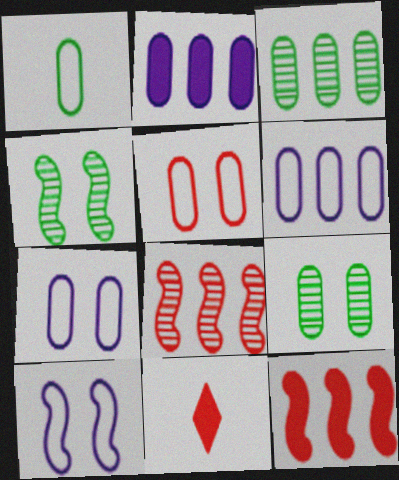[[1, 5, 6], 
[3, 10, 11], 
[4, 6, 11], 
[5, 8, 11]]